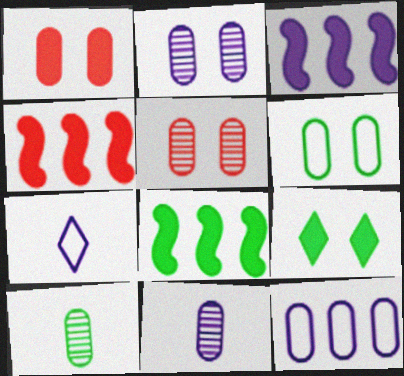[[1, 2, 6], 
[1, 10, 12], 
[2, 3, 7], 
[3, 4, 8], 
[5, 7, 8]]